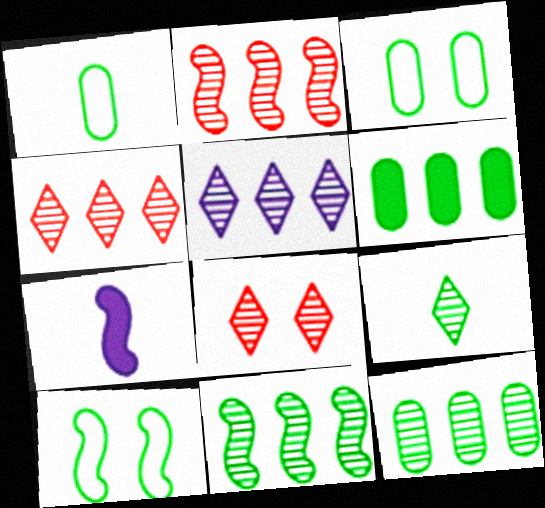[[2, 5, 12], 
[2, 7, 10], 
[3, 4, 7], 
[5, 8, 9], 
[6, 9, 10]]